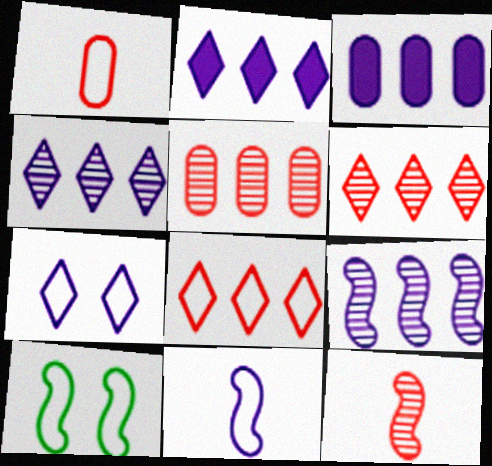[]